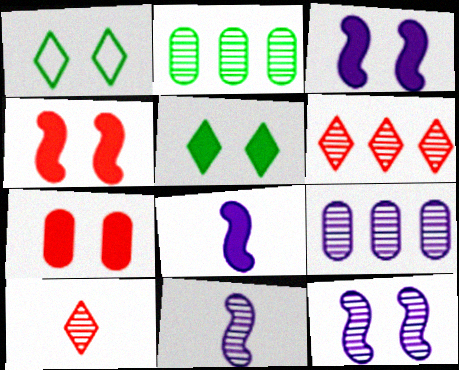[[1, 7, 12], 
[2, 10, 12], 
[3, 5, 7]]